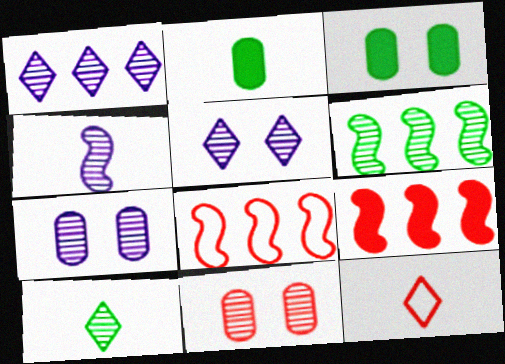[[1, 4, 7], 
[2, 4, 12], 
[2, 5, 8], 
[9, 11, 12]]